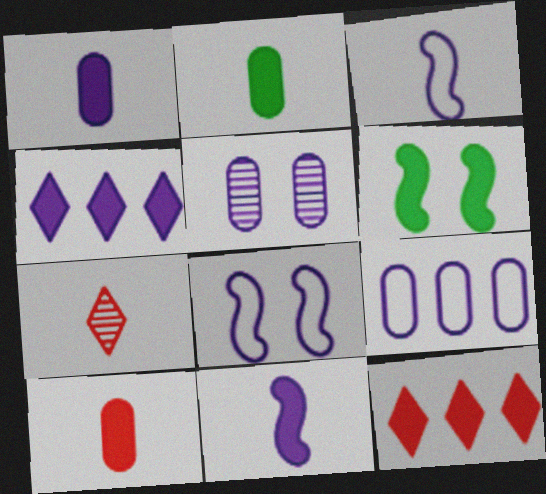[[1, 2, 10], 
[1, 5, 9], 
[1, 6, 12], 
[2, 3, 7], 
[3, 4, 5], 
[4, 6, 10], 
[6, 7, 9]]